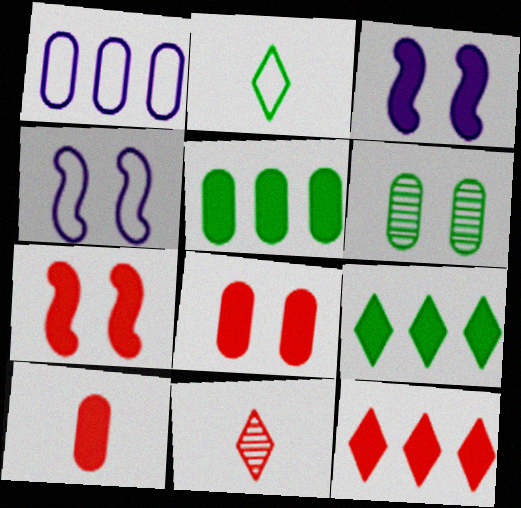[[1, 6, 10], 
[3, 9, 10], 
[4, 5, 11], 
[7, 10, 12]]